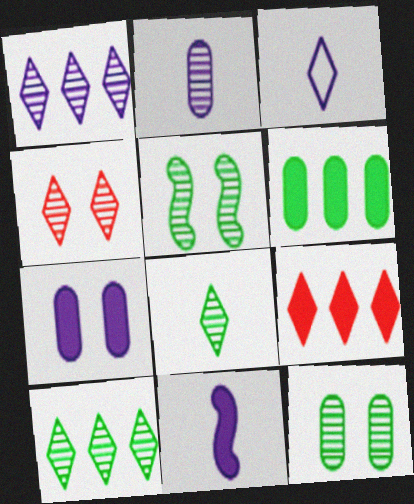[[1, 4, 8], 
[2, 3, 11]]